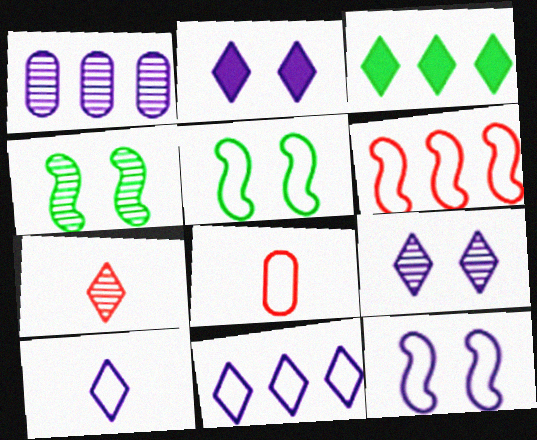[[1, 3, 6], 
[1, 4, 7], 
[5, 8, 11]]